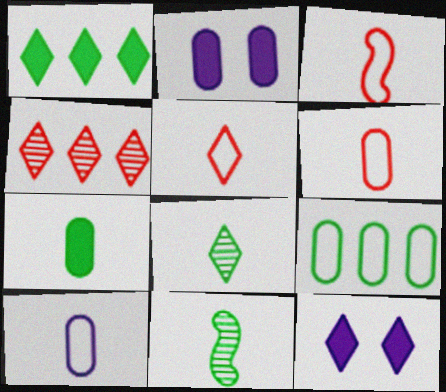[[3, 5, 6]]